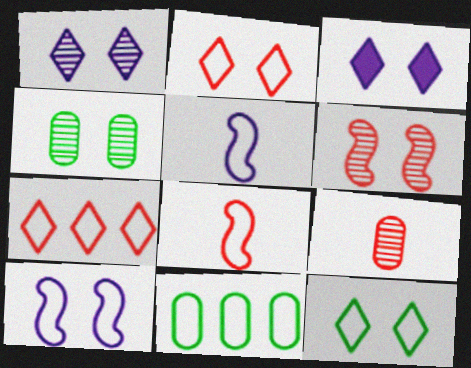[[1, 4, 6], 
[2, 5, 11]]